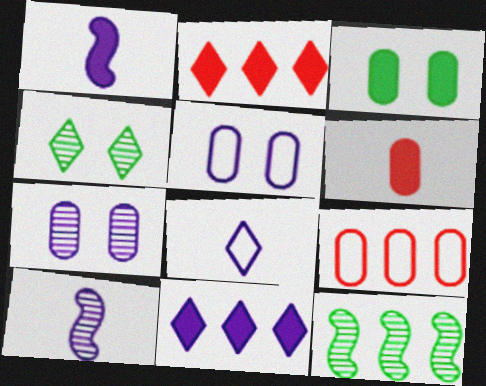[[1, 2, 3], 
[1, 4, 9], 
[2, 4, 8], 
[5, 10, 11], 
[9, 11, 12]]